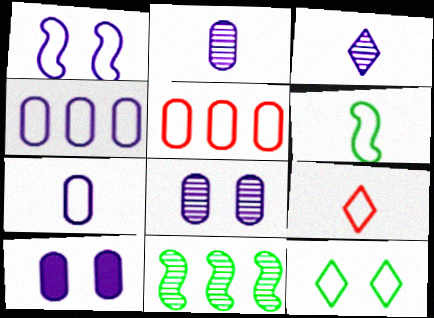[[2, 4, 10], 
[6, 7, 9], 
[9, 10, 11]]